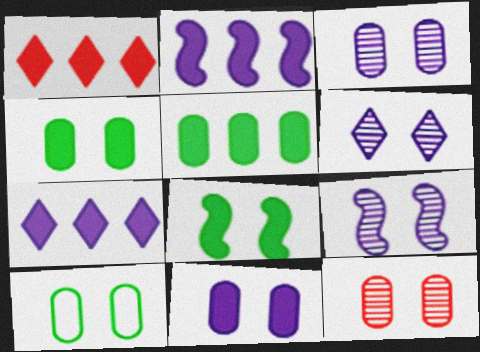[[1, 2, 5], 
[3, 6, 9], 
[10, 11, 12]]